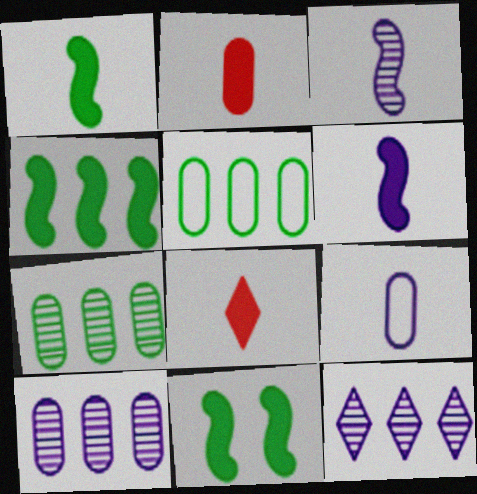[[1, 4, 11]]